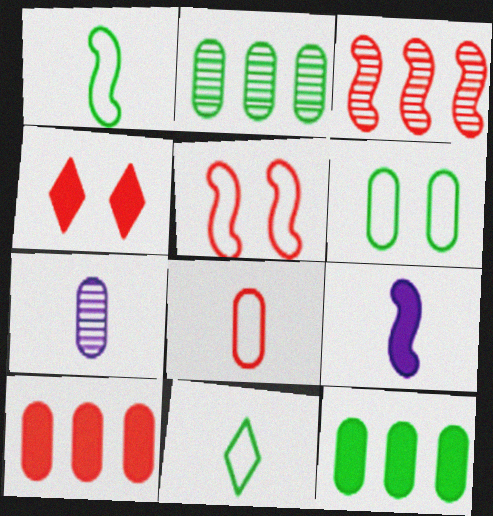[[3, 4, 8], 
[4, 9, 12], 
[6, 7, 10]]